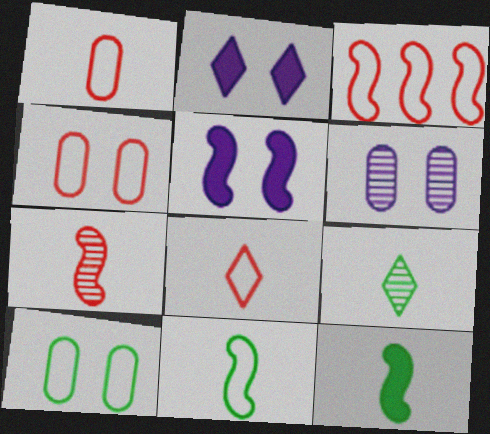[[3, 4, 8]]